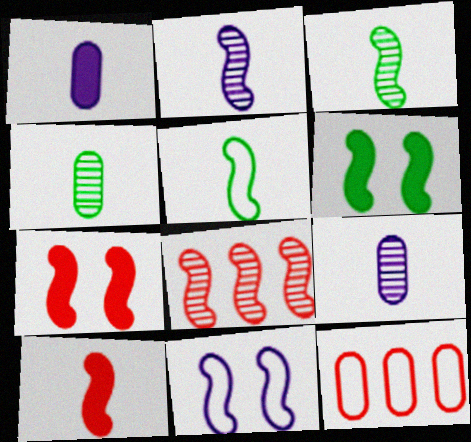[[2, 5, 10]]